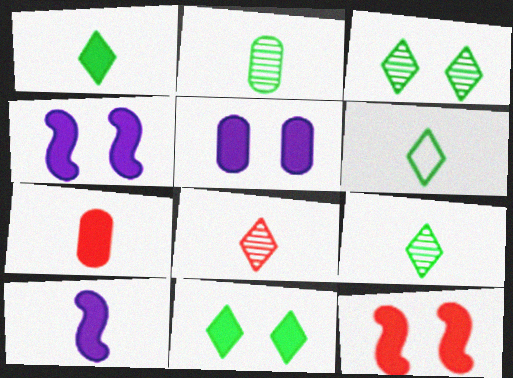[[1, 6, 9], 
[1, 7, 10], 
[5, 11, 12]]